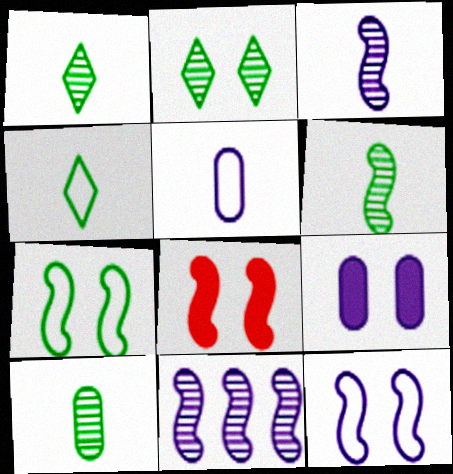[[1, 6, 10]]